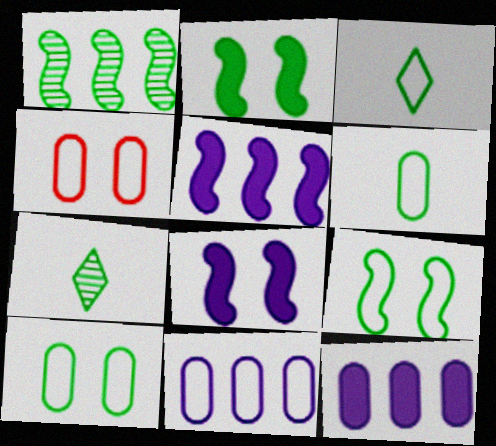[[4, 5, 7], 
[4, 6, 11]]